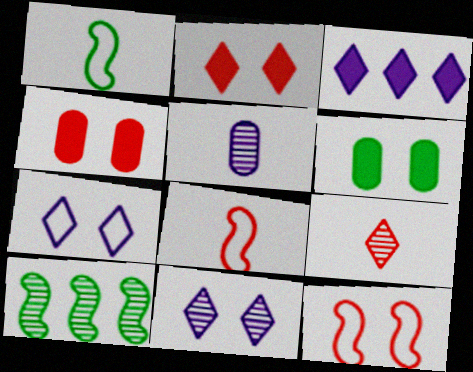[[6, 11, 12]]